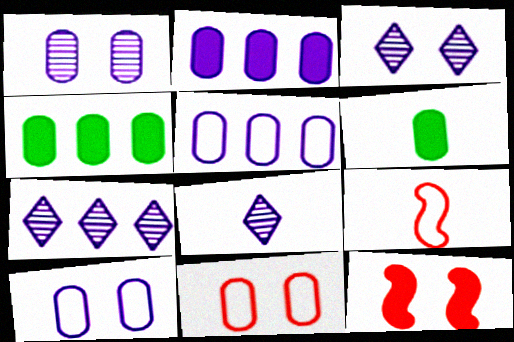[[3, 4, 9], 
[3, 7, 8], 
[6, 8, 9]]